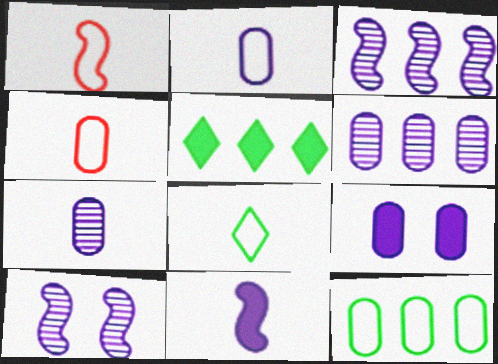[[1, 2, 8], 
[2, 6, 9], 
[4, 5, 10]]